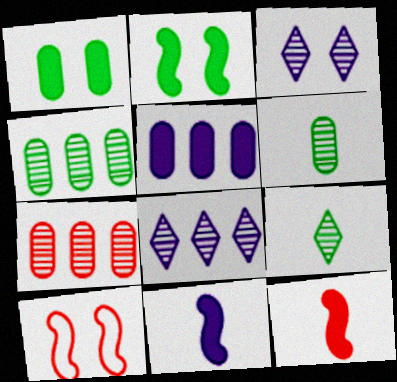[[1, 3, 10], 
[5, 9, 10]]